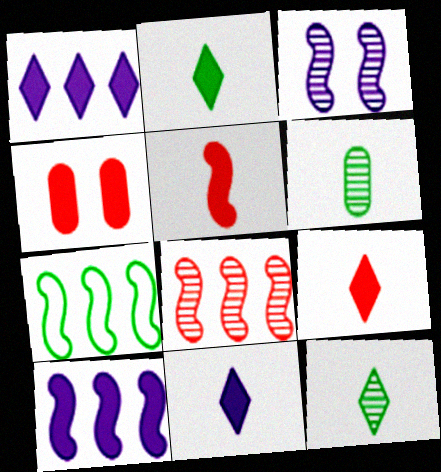[[2, 4, 10], 
[2, 9, 11], 
[3, 5, 7], 
[7, 8, 10]]